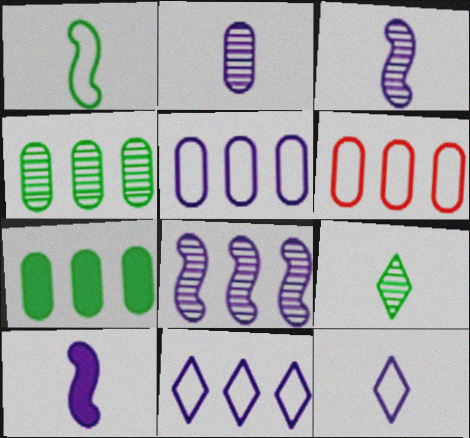[[2, 10, 12]]